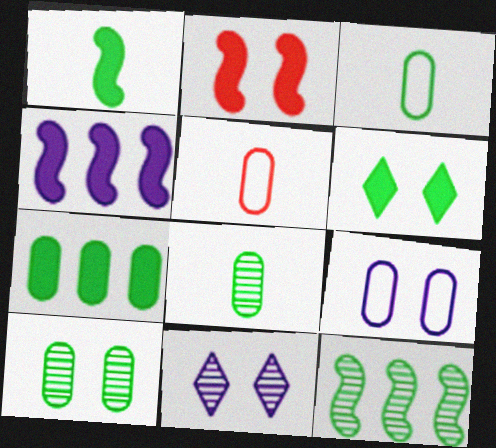[[1, 2, 4], 
[1, 6, 7], 
[3, 6, 12], 
[3, 7, 10]]